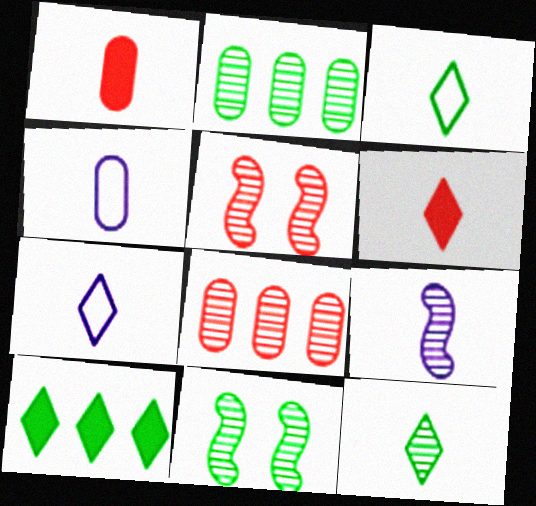[[1, 3, 9], 
[2, 11, 12], 
[4, 5, 10], 
[6, 7, 12]]